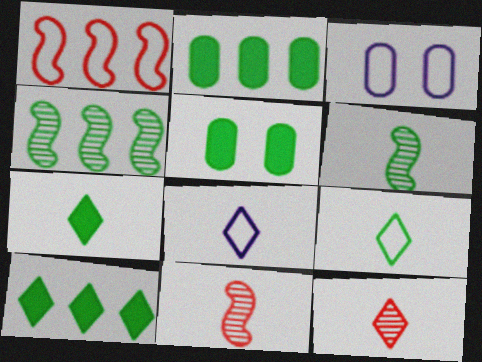[[1, 3, 9], 
[3, 10, 11], 
[4, 5, 9], 
[7, 8, 12]]